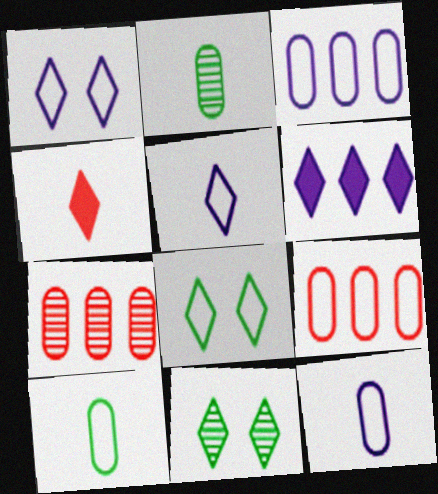[]